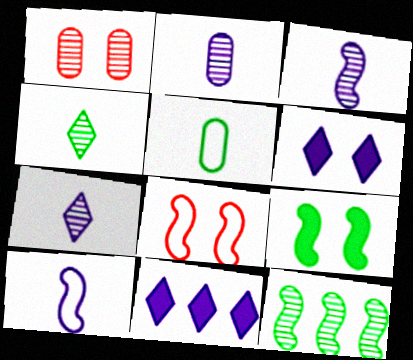[[1, 7, 12], 
[2, 3, 7]]